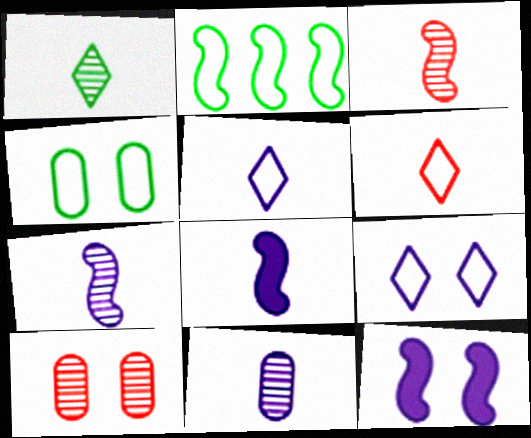[[1, 3, 11], 
[2, 3, 12], 
[5, 8, 11]]